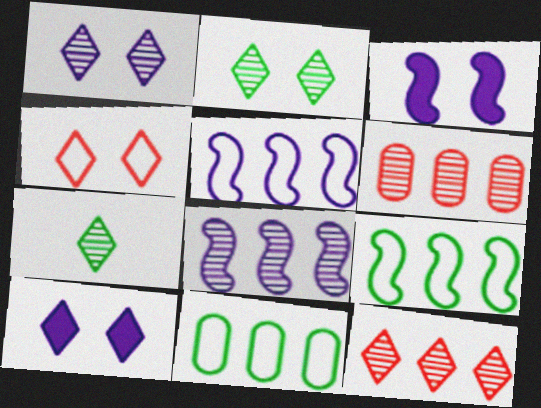[[1, 7, 12], 
[2, 4, 10]]